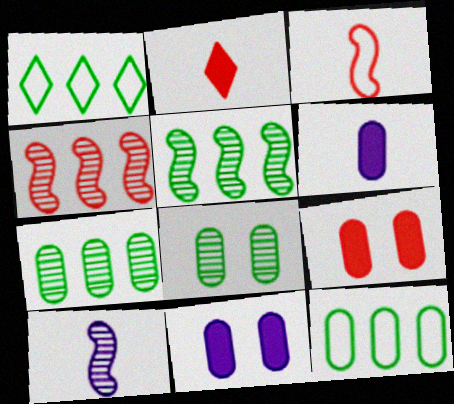[[1, 9, 10]]